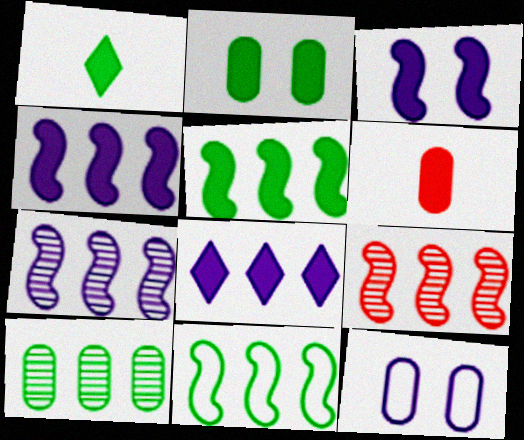[[1, 2, 5], 
[1, 9, 12], 
[4, 9, 11], 
[6, 10, 12]]